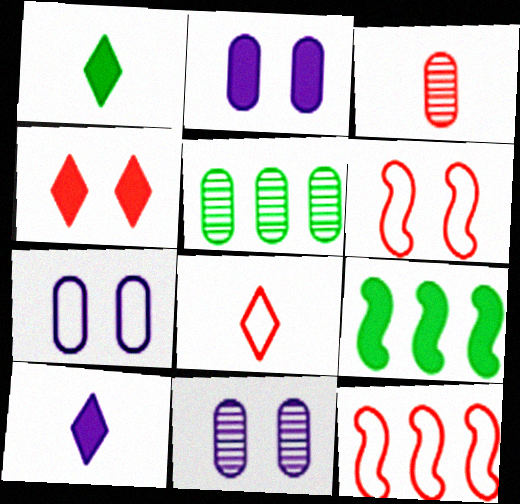[[1, 11, 12], 
[2, 7, 11], 
[3, 4, 12], 
[3, 5, 11], 
[5, 6, 10], 
[8, 9, 11]]